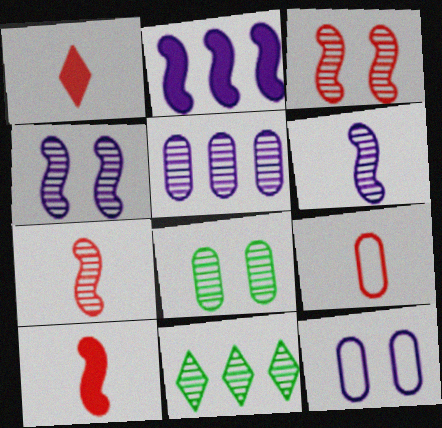[[1, 7, 9], 
[10, 11, 12]]